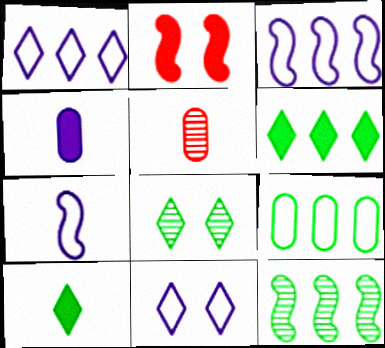[[2, 4, 6], 
[2, 7, 12], 
[5, 7, 10], 
[6, 9, 12]]